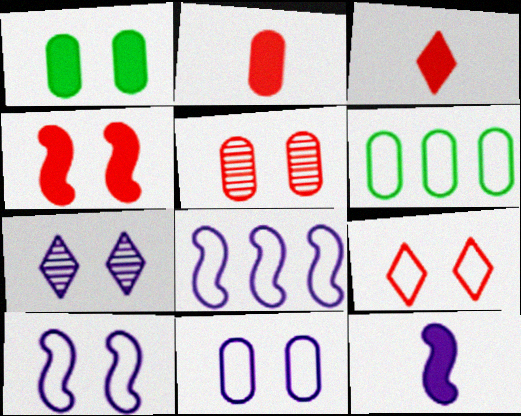[[1, 5, 11], 
[4, 5, 9]]